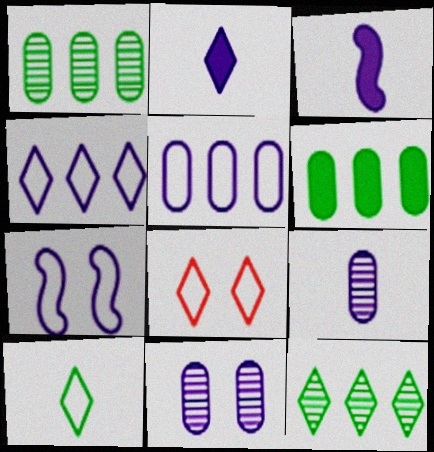[[1, 3, 8], 
[2, 8, 12], 
[3, 4, 11], 
[4, 8, 10]]